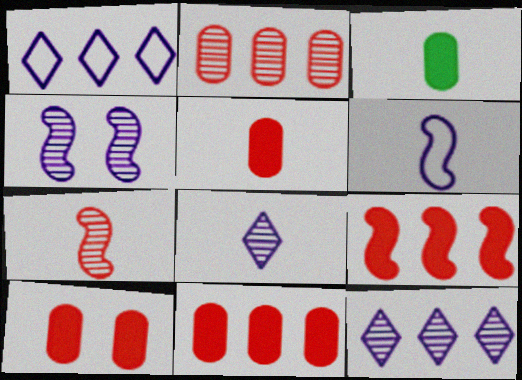[[5, 10, 11]]